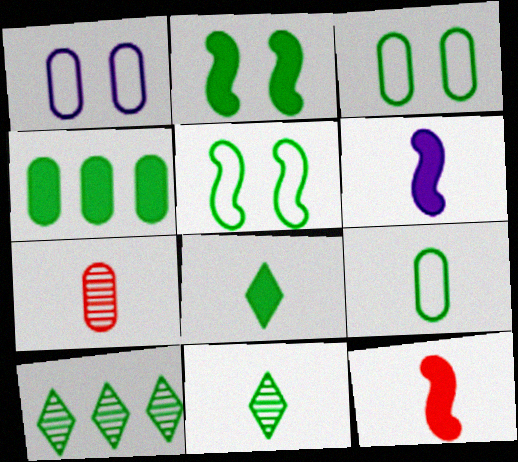[[1, 4, 7], 
[1, 10, 12], 
[2, 4, 8], 
[2, 9, 10], 
[4, 5, 11]]